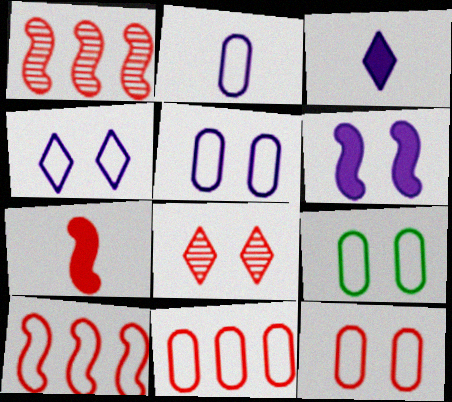[[1, 3, 9], 
[2, 9, 11], 
[5, 9, 12], 
[6, 8, 9], 
[7, 8, 11]]